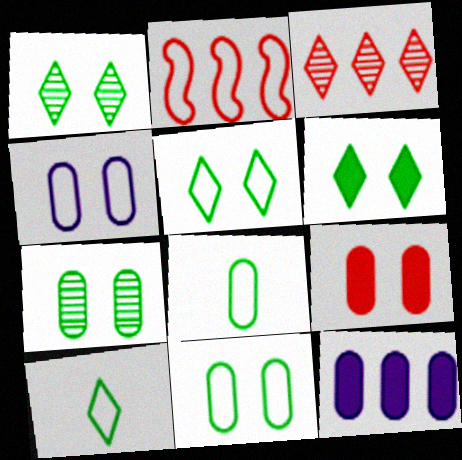[[1, 5, 6], 
[2, 4, 10], 
[4, 7, 9]]